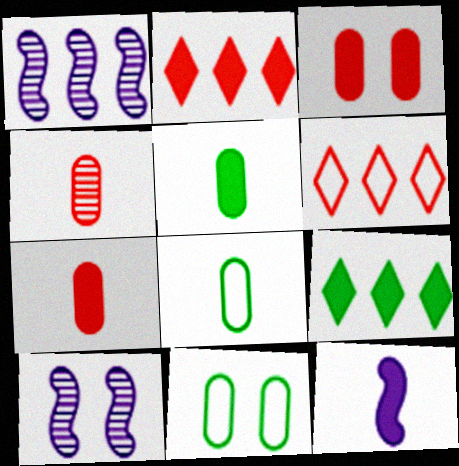[[2, 8, 10], 
[3, 9, 12], 
[5, 6, 10]]